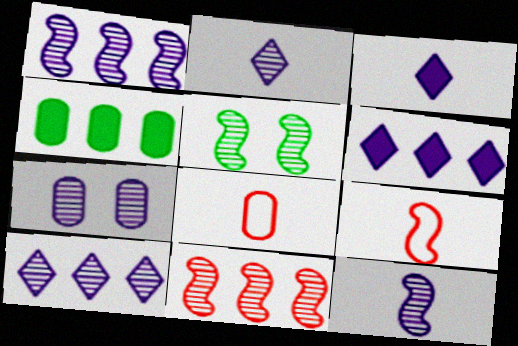[[1, 2, 7], 
[4, 7, 8], 
[5, 6, 8], 
[5, 11, 12], 
[7, 10, 12]]